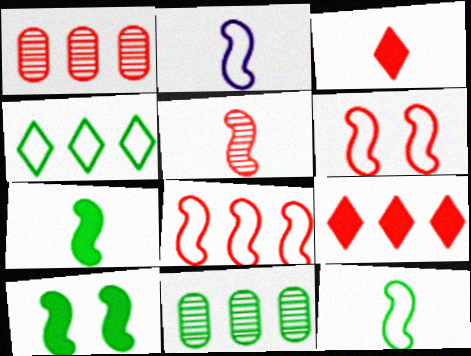[[1, 3, 6], 
[1, 8, 9], 
[2, 5, 7]]